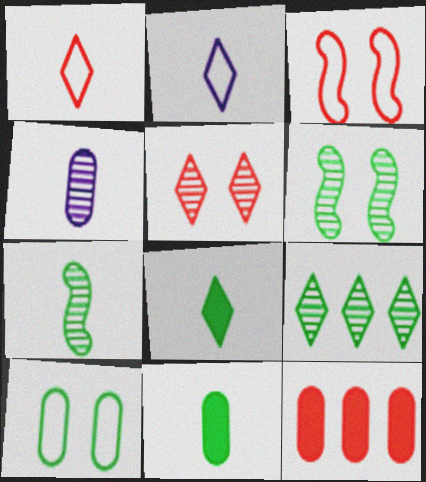[[2, 6, 12], 
[4, 10, 12]]